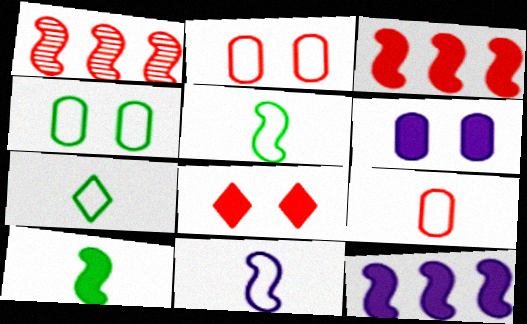[[1, 6, 7], 
[1, 8, 9], 
[7, 9, 11]]